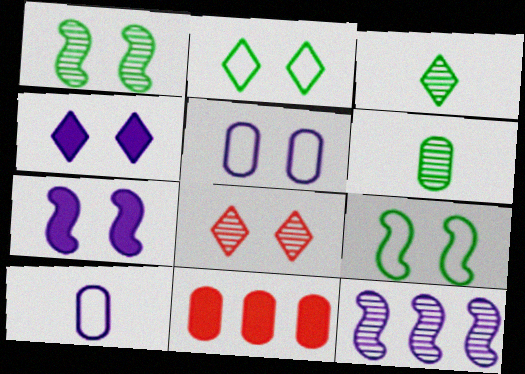[[2, 4, 8], 
[4, 10, 12], 
[5, 6, 11], 
[6, 8, 12]]